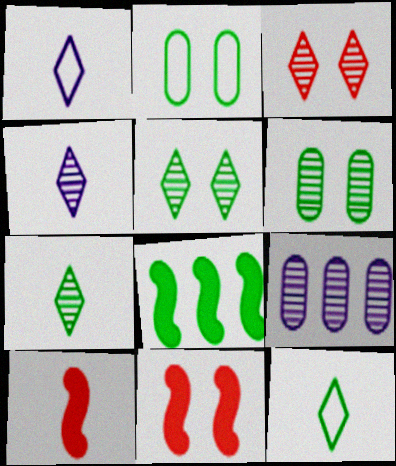[[2, 7, 8], 
[6, 8, 12], 
[9, 11, 12]]